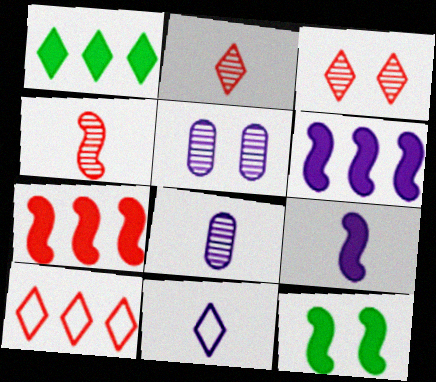[[1, 3, 11], 
[5, 6, 11], 
[7, 9, 12], 
[8, 9, 11], 
[8, 10, 12]]